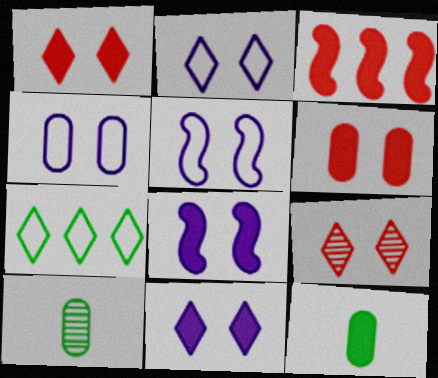[[2, 3, 10], 
[2, 4, 5], 
[3, 11, 12]]